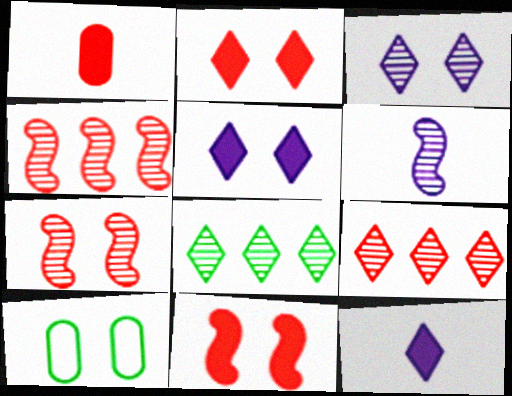[[3, 10, 11], 
[4, 10, 12], 
[5, 7, 10]]